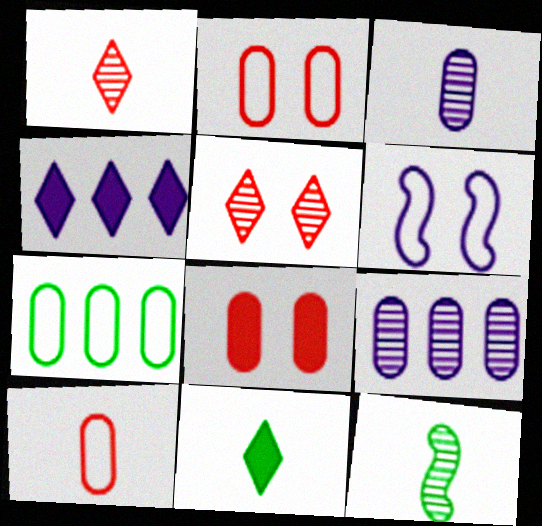[[1, 3, 12], 
[2, 4, 12], 
[3, 4, 6], 
[3, 7, 8], 
[5, 9, 12]]